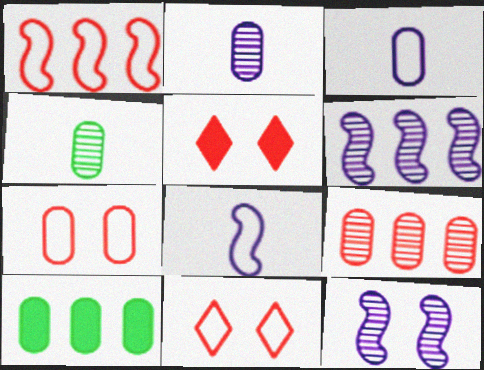[[2, 7, 10]]